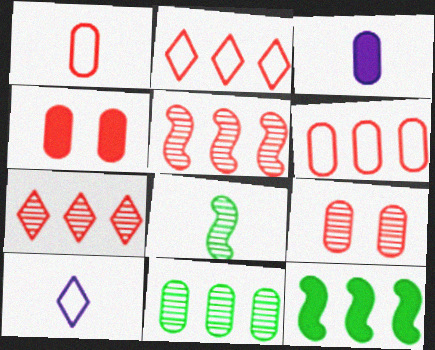[[9, 10, 12]]